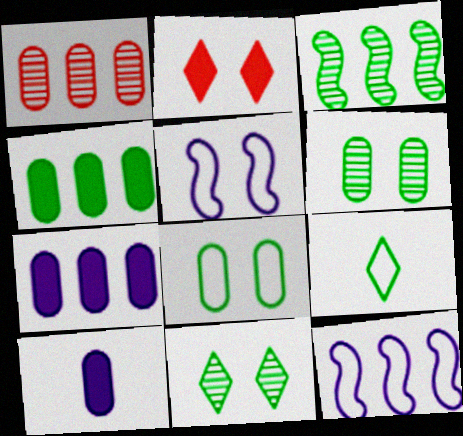[[1, 8, 10], 
[2, 5, 6]]